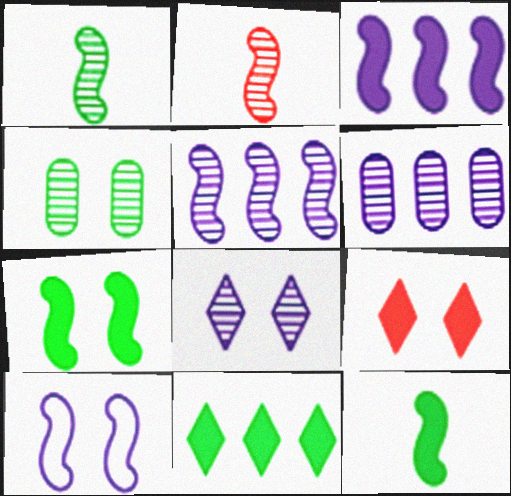[[4, 9, 10]]